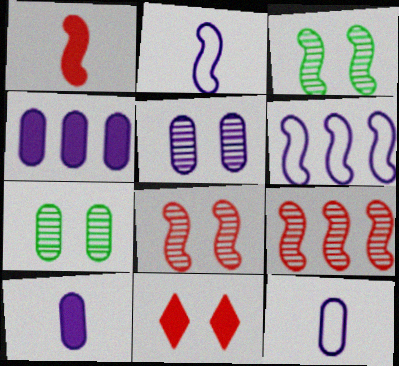[[1, 3, 6], 
[4, 5, 12]]